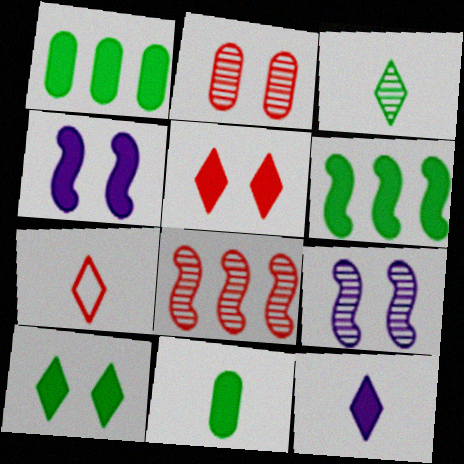[[1, 7, 9], 
[3, 7, 12], 
[6, 10, 11]]